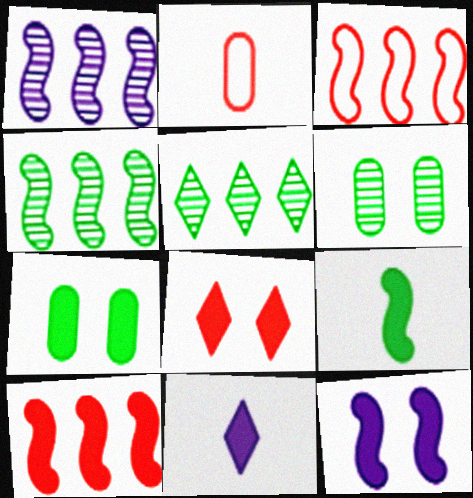[[2, 5, 12], 
[3, 6, 11], 
[7, 8, 12], 
[7, 10, 11], 
[9, 10, 12]]